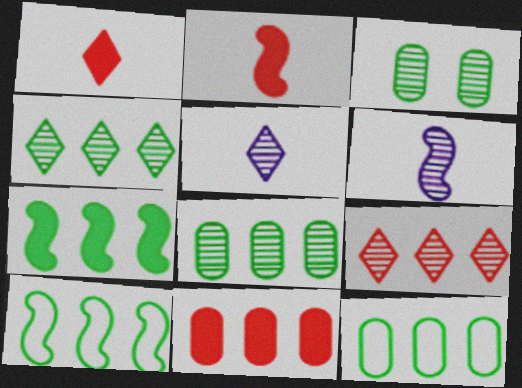[[3, 6, 9], 
[4, 7, 12]]